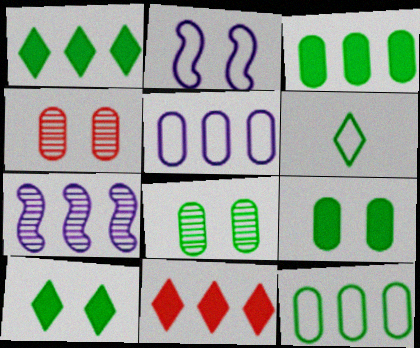[[2, 4, 10], 
[7, 11, 12]]